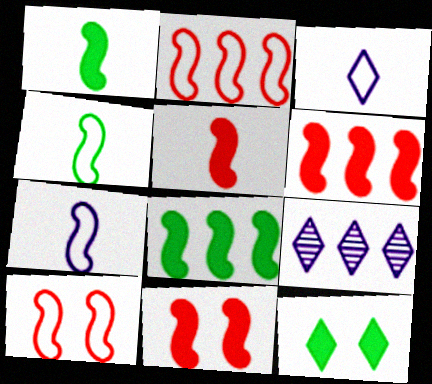[[5, 6, 11]]